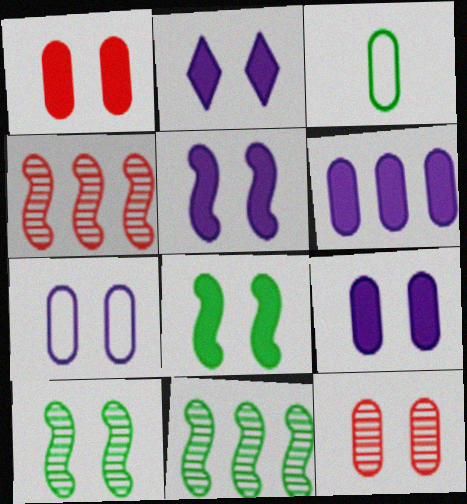[[1, 2, 8], 
[2, 3, 4], 
[2, 5, 9], 
[3, 6, 12]]